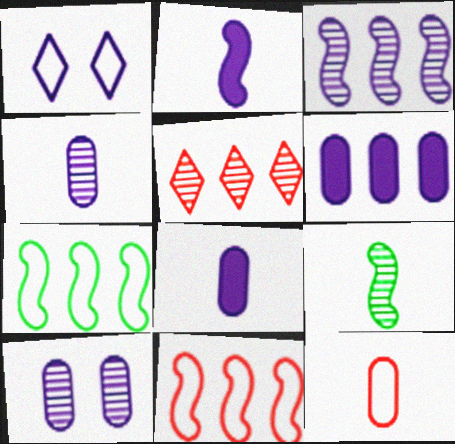[[1, 3, 8], 
[1, 7, 12], 
[5, 6, 7], 
[5, 9, 10]]